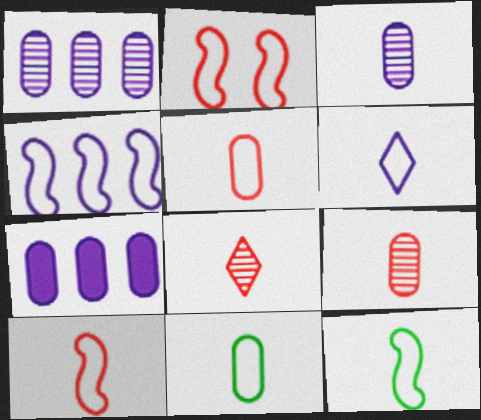[[2, 4, 12], 
[5, 6, 12], 
[6, 10, 11]]